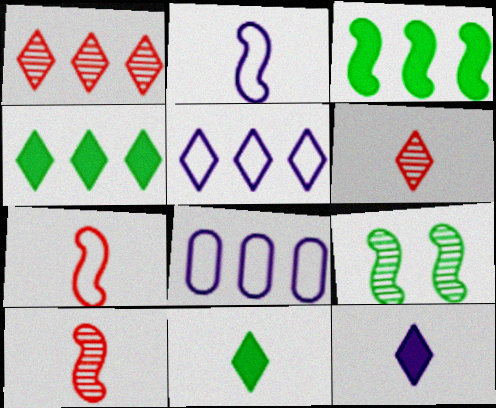[[1, 3, 8], 
[1, 4, 5]]